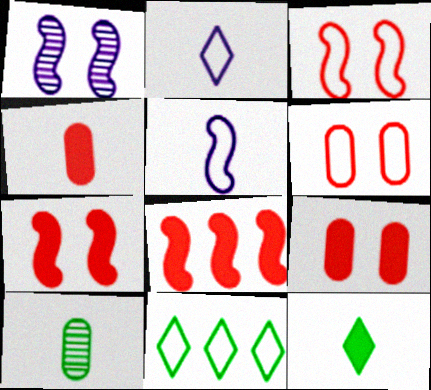[[1, 4, 11], 
[5, 6, 11]]